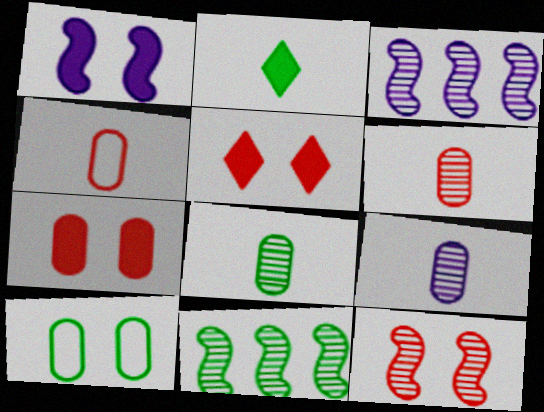[[2, 10, 11], 
[6, 8, 9]]